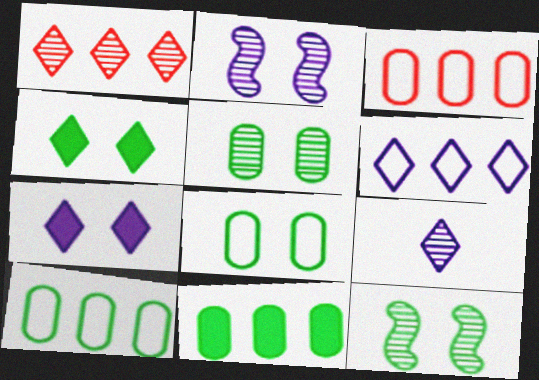[[4, 8, 12], 
[6, 7, 9]]